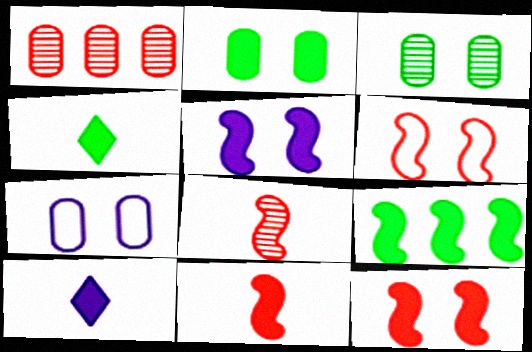[[2, 4, 9], 
[5, 9, 11]]